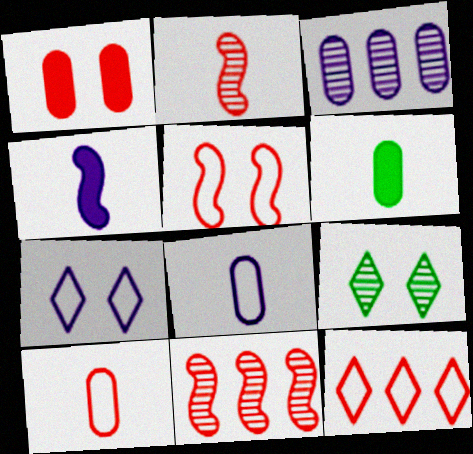[[1, 2, 12], 
[2, 3, 9], 
[3, 4, 7], 
[5, 10, 12], 
[6, 7, 11]]